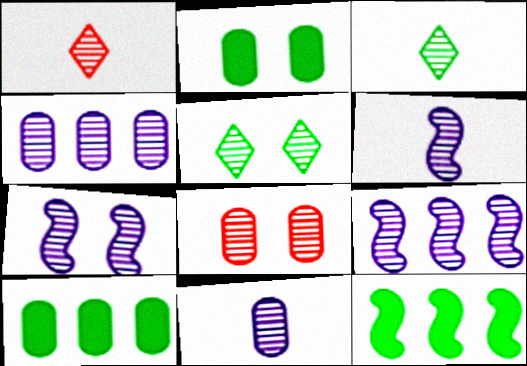[[3, 8, 9], 
[5, 7, 8], 
[6, 7, 9]]